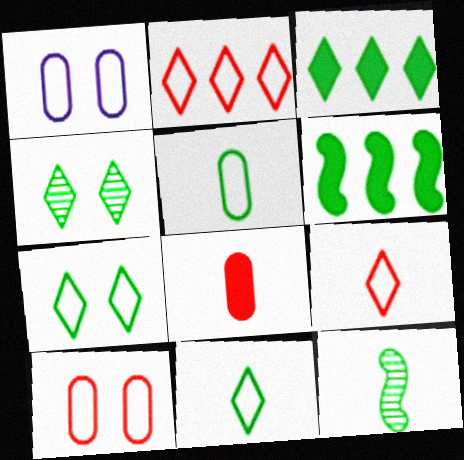[[3, 4, 11], 
[4, 5, 6]]